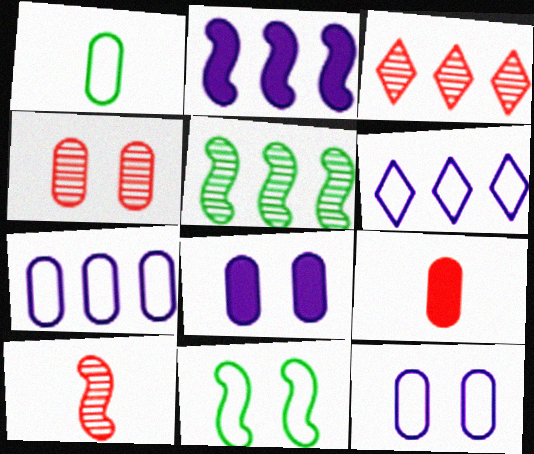[[2, 10, 11], 
[3, 4, 10]]